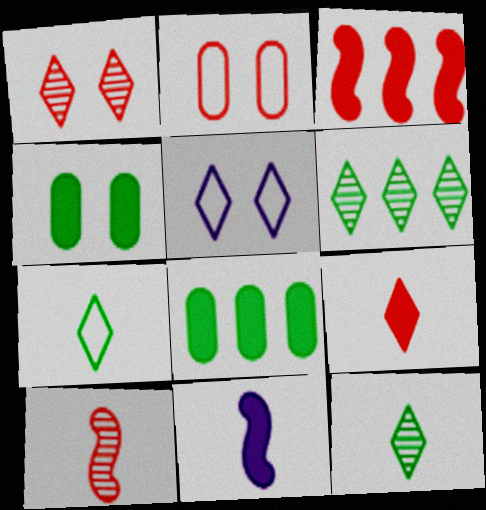[[2, 6, 11], 
[5, 6, 9], 
[5, 8, 10]]